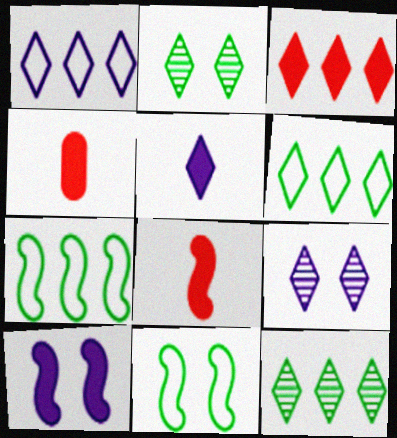[[1, 3, 12], 
[1, 5, 9], 
[4, 7, 9]]